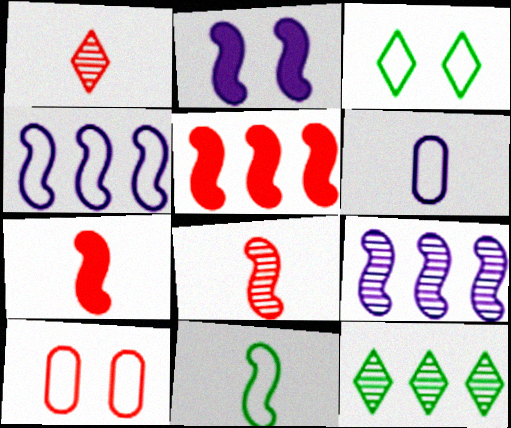[[1, 5, 10]]